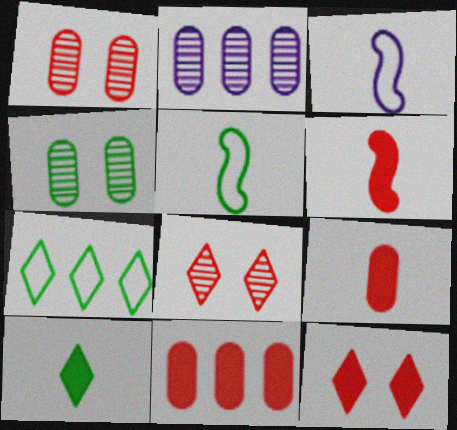[[2, 5, 12], 
[6, 11, 12]]